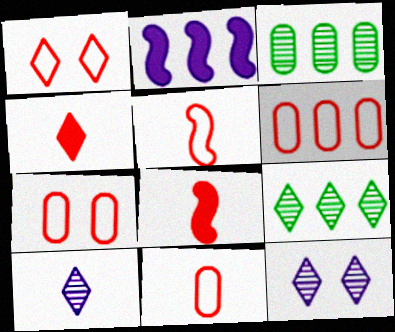[[1, 5, 6], 
[2, 6, 9], 
[6, 7, 11]]